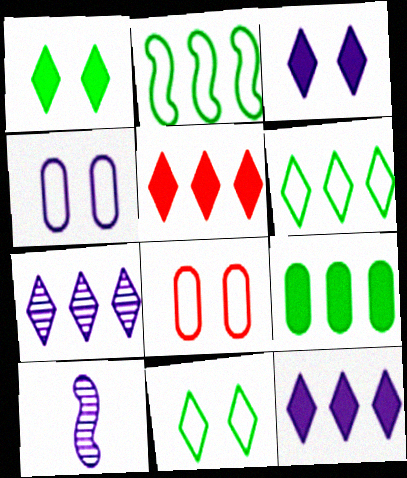[[4, 10, 12], 
[5, 6, 7]]